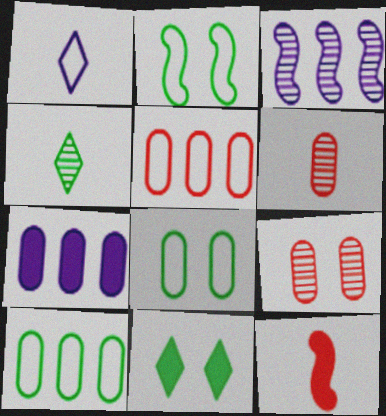[[1, 2, 5], 
[2, 3, 12], 
[3, 4, 9], 
[6, 7, 8], 
[7, 11, 12]]